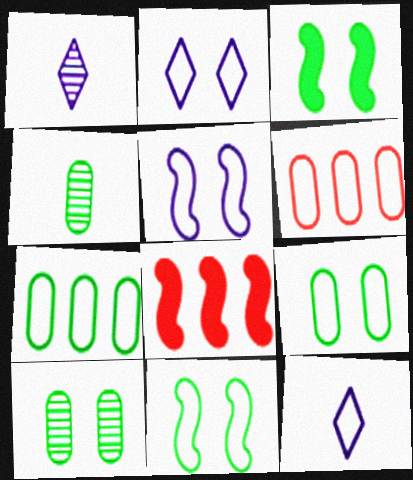[[1, 3, 6], 
[1, 8, 9], 
[2, 4, 8], 
[6, 11, 12], 
[8, 10, 12]]